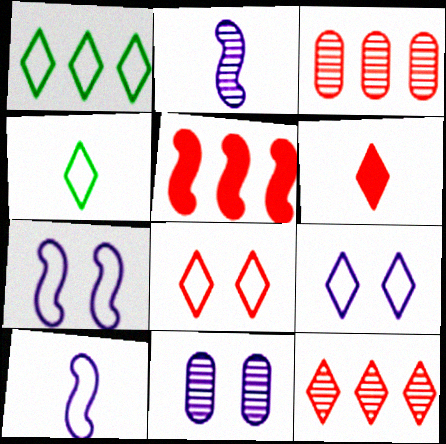[[4, 5, 11], 
[6, 8, 12]]